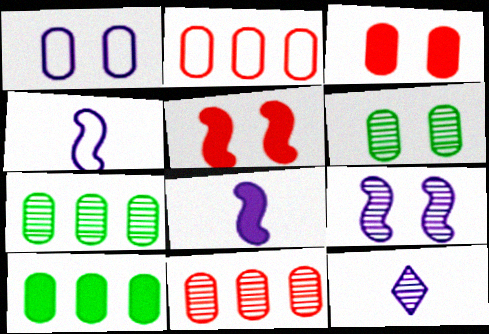[[1, 3, 6]]